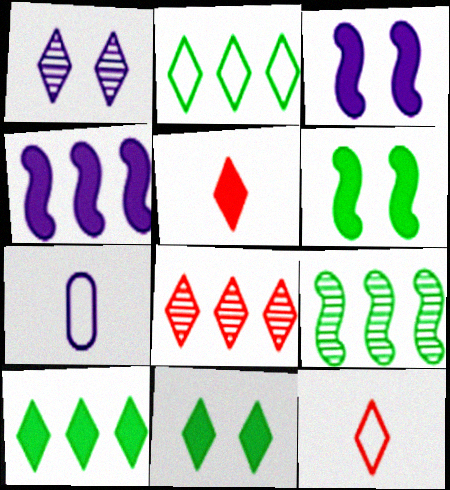[[1, 2, 5], 
[1, 4, 7], 
[1, 10, 12], 
[6, 7, 8]]